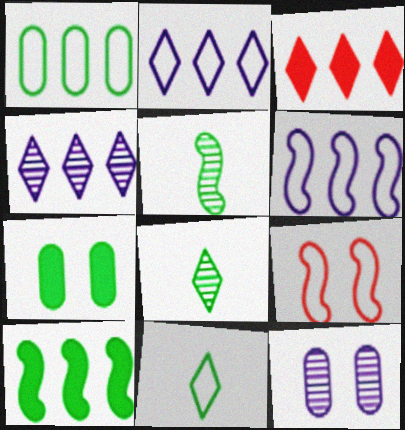[]